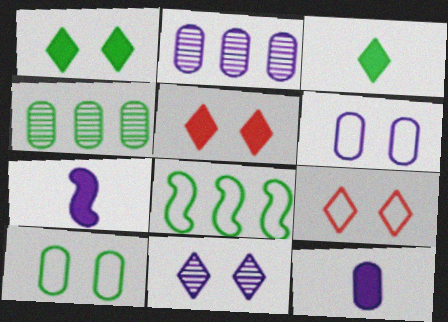[[1, 9, 11], 
[2, 6, 12], 
[4, 7, 9]]